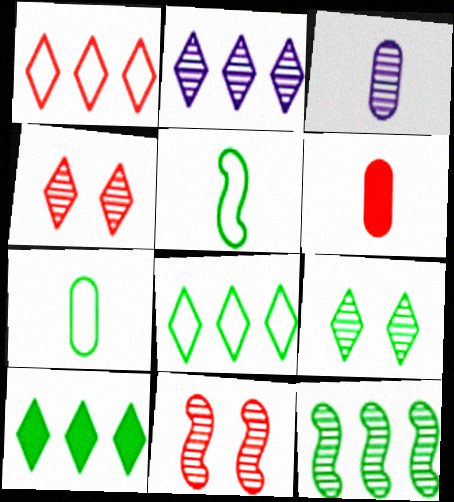[[1, 2, 10], 
[1, 6, 11], 
[3, 4, 12], 
[3, 6, 7]]